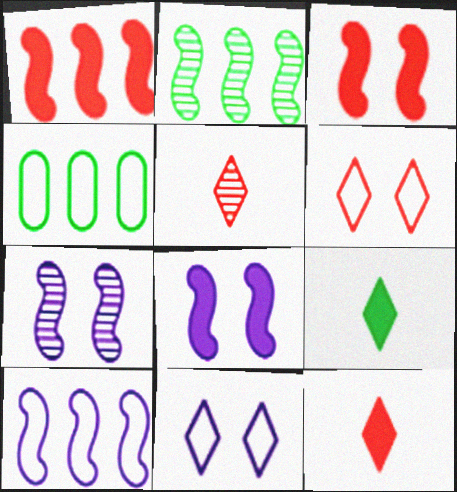[[1, 2, 10], 
[4, 5, 8], 
[4, 7, 12]]